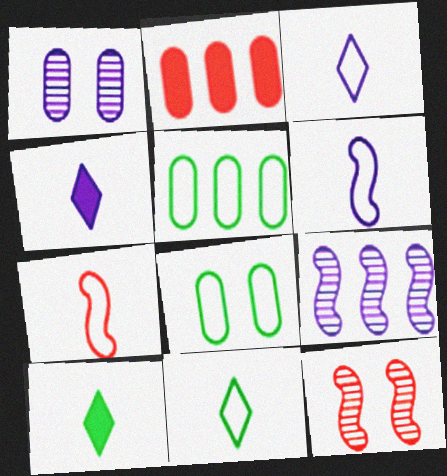[[4, 5, 12]]